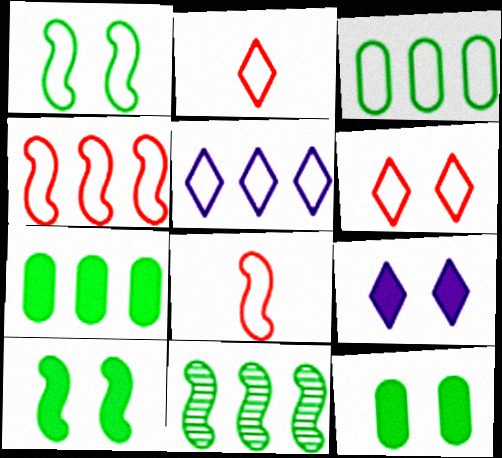[[3, 4, 5]]